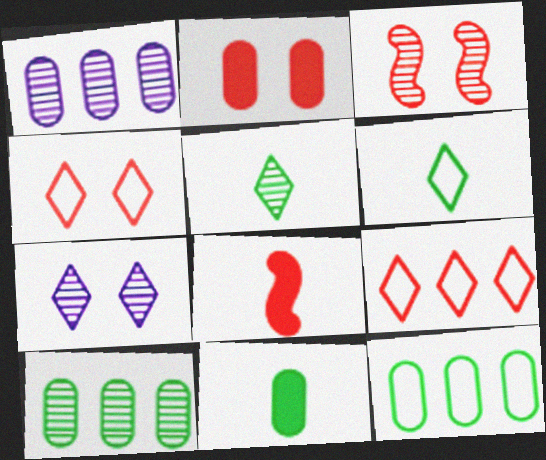[[1, 3, 5], 
[2, 3, 4], 
[7, 8, 12]]